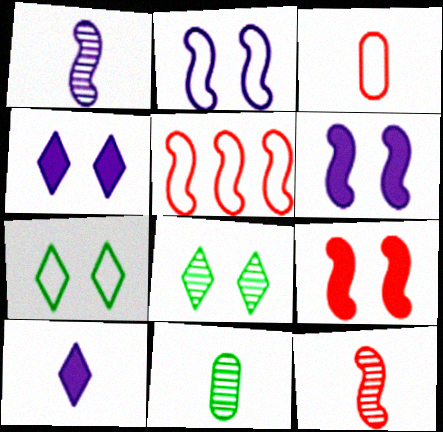[[4, 5, 11], 
[5, 9, 12]]